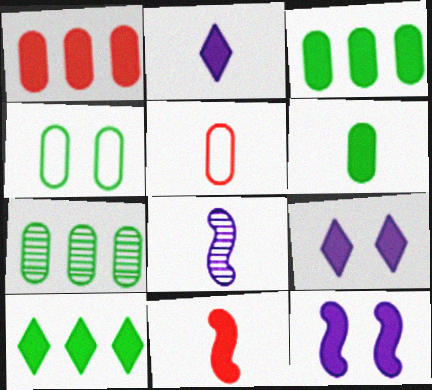[[2, 6, 11], 
[3, 9, 11], 
[4, 6, 7]]